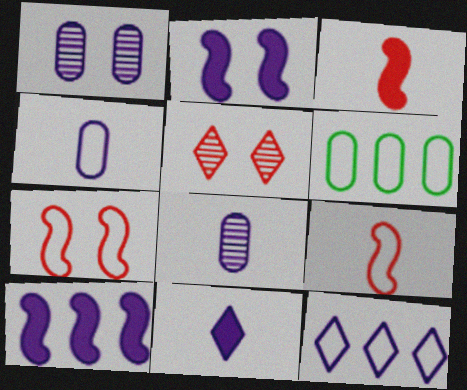[[2, 8, 12]]